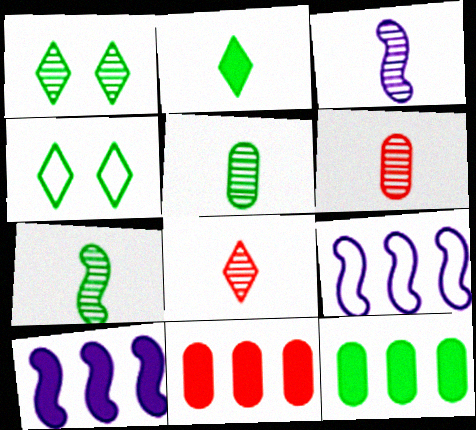[[3, 4, 11], 
[3, 5, 8], 
[4, 6, 10], 
[4, 7, 12]]